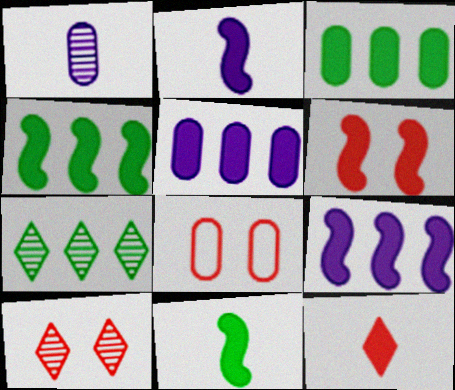[[1, 3, 8], 
[2, 4, 6], 
[2, 7, 8], 
[6, 8, 10], 
[6, 9, 11]]